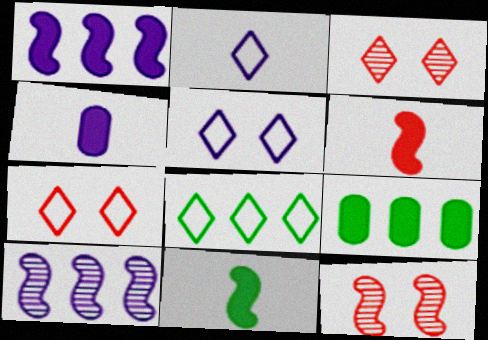[[2, 7, 8], 
[2, 9, 12], 
[4, 5, 10], 
[4, 8, 12]]